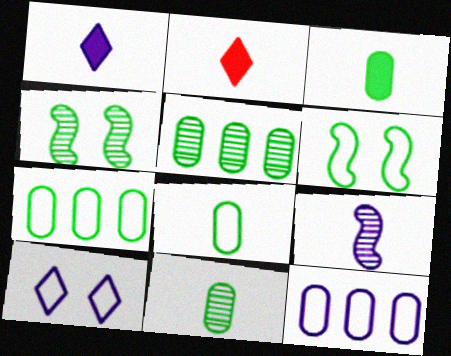[[2, 4, 12], 
[2, 8, 9], 
[3, 8, 11]]